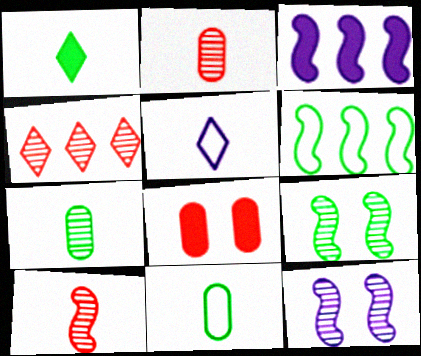[[1, 3, 8], 
[4, 7, 12]]